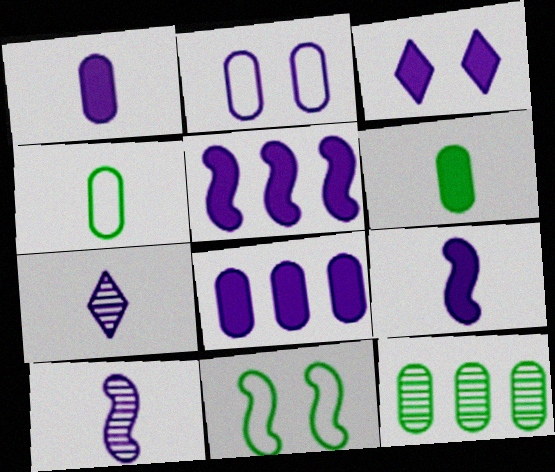[[1, 3, 5], 
[2, 5, 7], 
[3, 8, 9]]